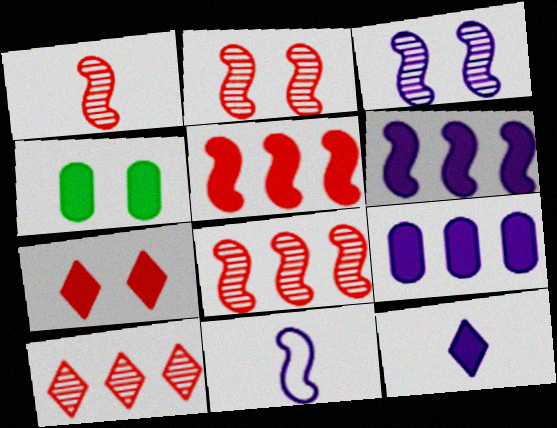[[1, 2, 8], 
[3, 6, 11], 
[4, 5, 12], 
[4, 10, 11]]